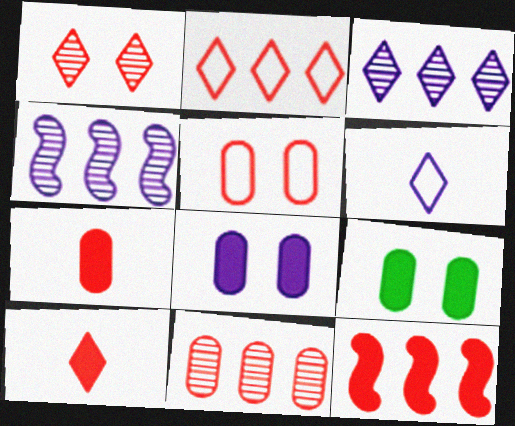[[1, 2, 10], 
[2, 11, 12], 
[4, 6, 8], 
[5, 7, 11]]